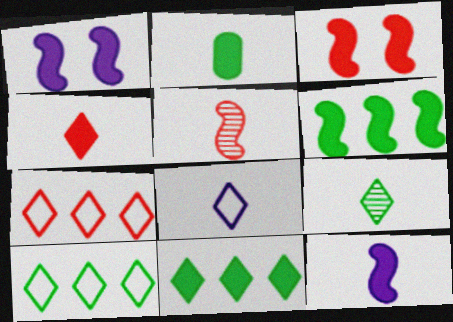[[2, 4, 12], 
[2, 5, 8], 
[3, 6, 12], 
[4, 8, 9]]